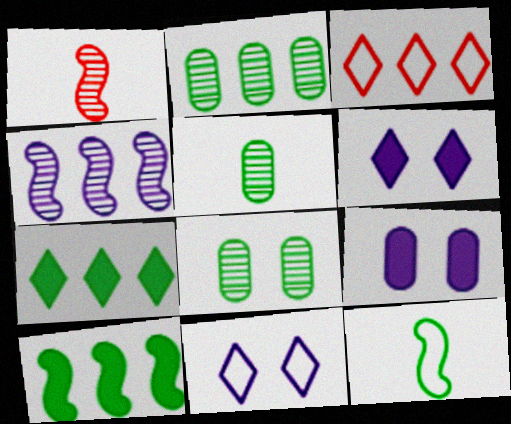[[2, 5, 8], 
[7, 8, 12]]